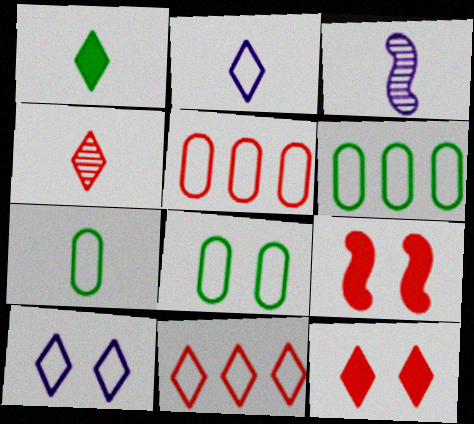[[1, 2, 4], 
[3, 6, 12], 
[4, 5, 9], 
[4, 11, 12], 
[6, 7, 8]]